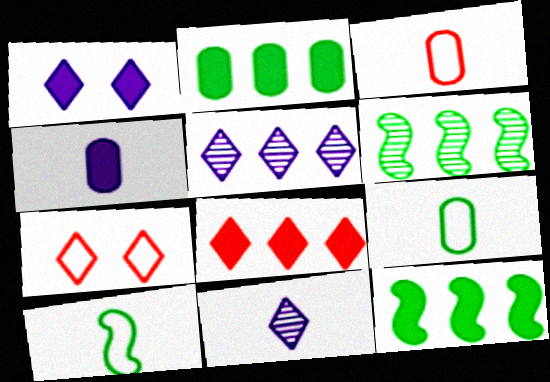[[1, 3, 6], 
[4, 6, 7]]